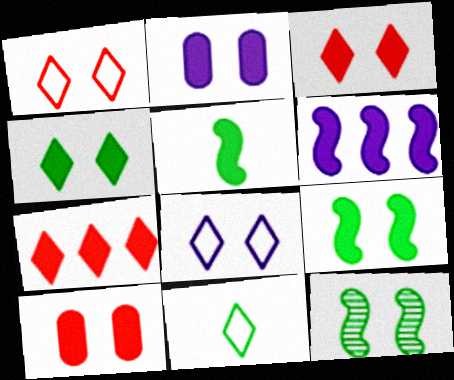[[1, 2, 12], 
[2, 3, 9], 
[2, 5, 7], 
[8, 10, 12]]